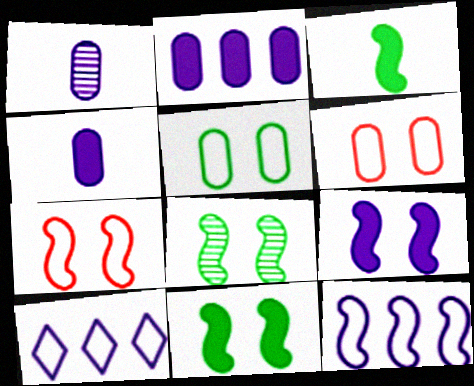[[1, 9, 10], 
[7, 8, 9]]